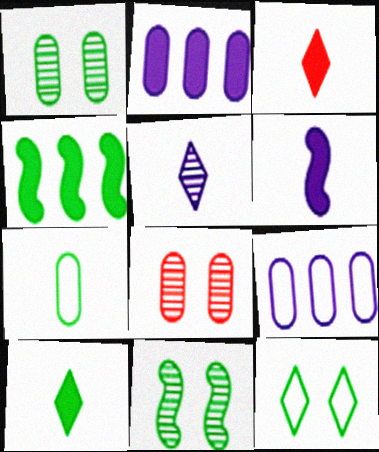[[2, 7, 8], 
[3, 9, 11]]